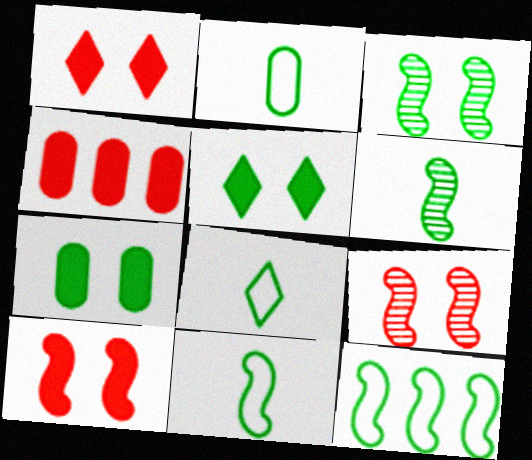[[2, 8, 11]]